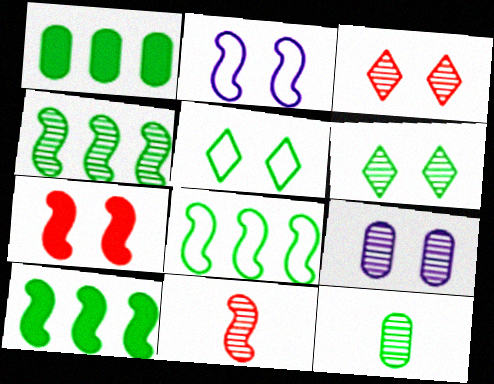[[2, 10, 11], 
[4, 6, 12], 
[4, 8, 10], 
[5, 7, 9], 
[5, 10, 12]]